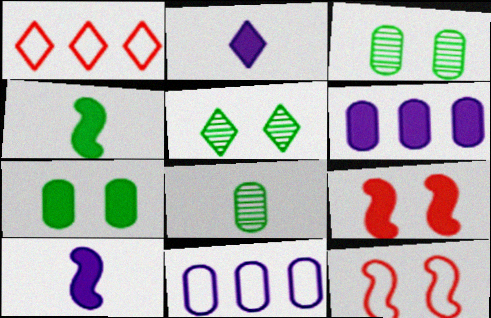[[1, 2, 5], 
[1, 3, 10]]